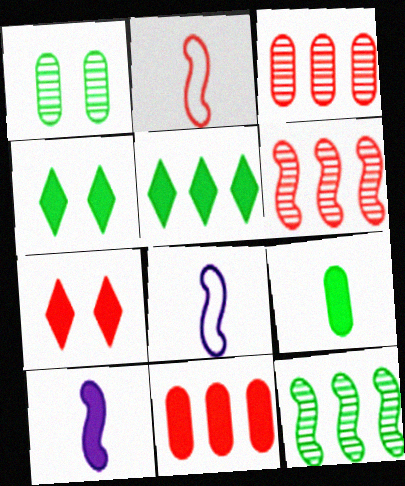[[2, 3, 7], 
[3, 4, 8], 
[4, 10, 11]]